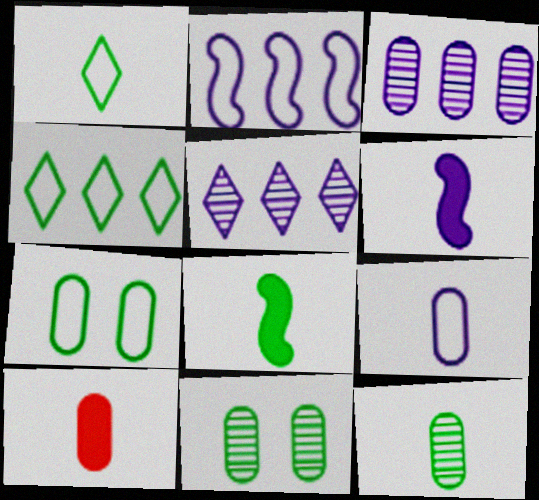[[1, 8, 12], 
[3, 7, 10], 
[4, 8, 11], 
[9, 10, 12]]